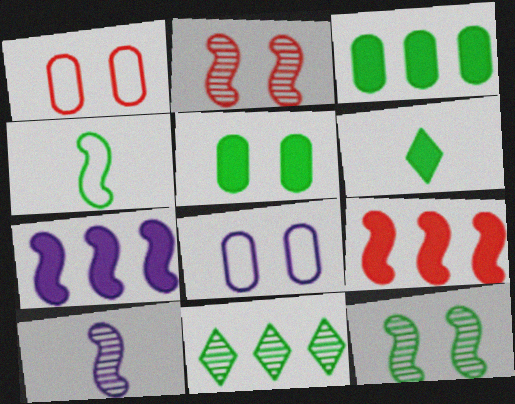[[2, 4, 7], 
[4, 5, 11]]